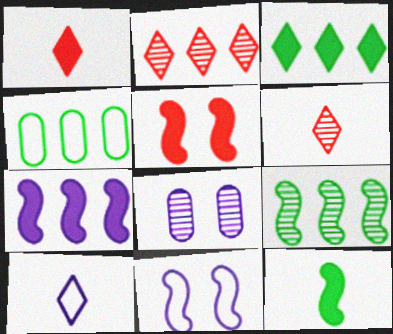[[2, 4, 7], 
[3, 4, 9], 
[5, 7, 12], 
[6, 8, 9], 
[7, 8, 10]]